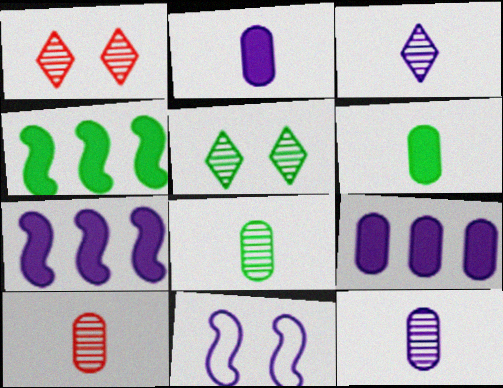[[3, 9, 11], 
[8, 10, 12]]